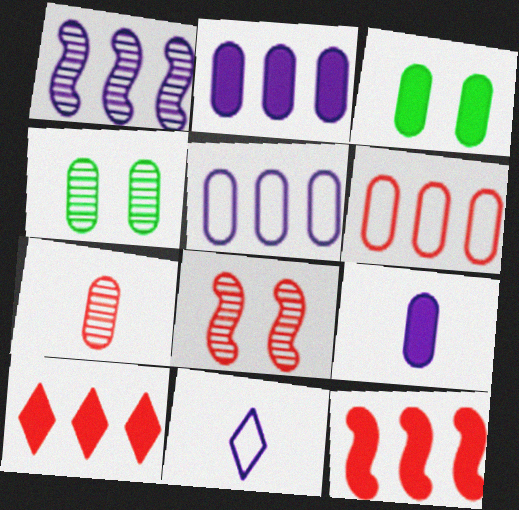[[3, 5, 7], 
[4, 6, 9], 
[4, 11, 12]]